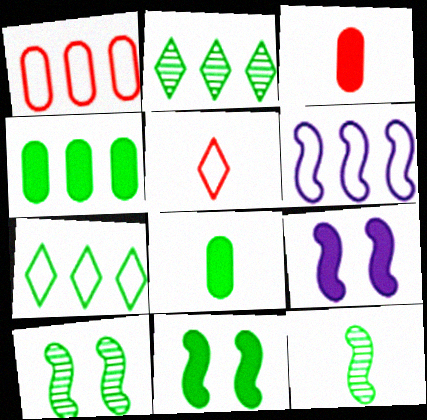[[1, 6, 7], 
[7, 8, 10]]